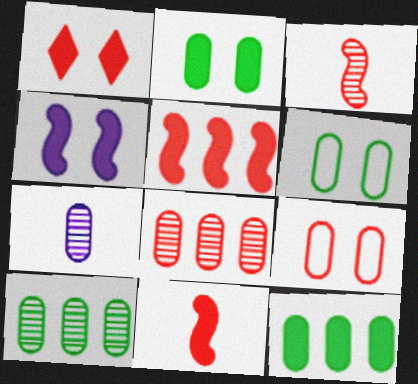[[1, 2, 4], 
[7, 9, 12]]